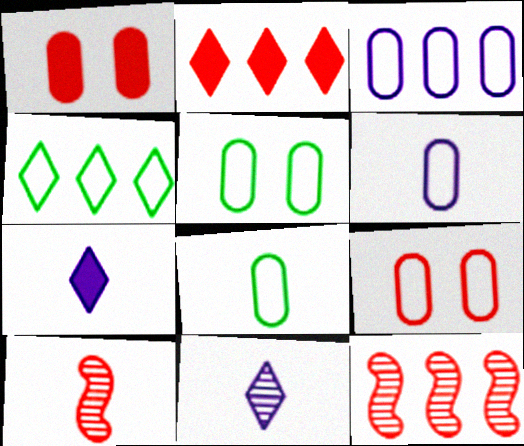[[2, 9, 10], 
[3, 8, 9], 
[5, 7, 12], 
[7, 8, 10]]